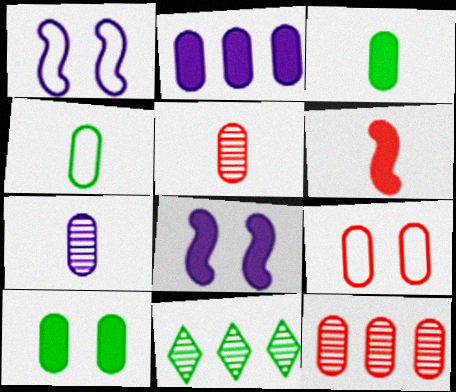[]